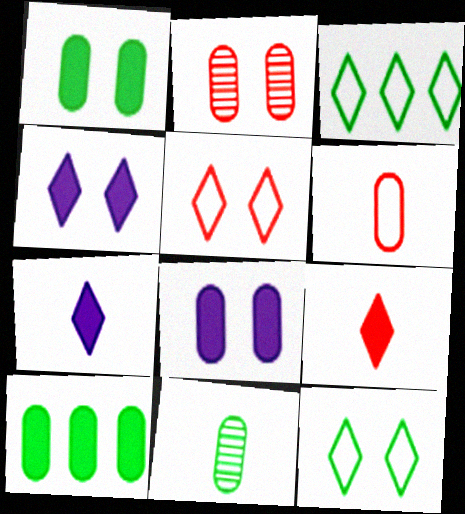[]